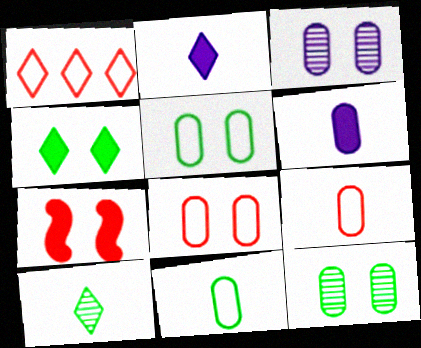[]